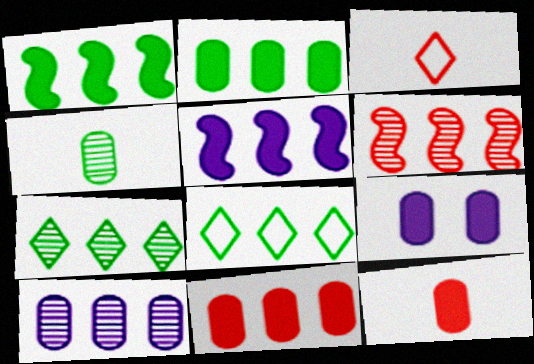[[2, 9, 12], 
[6, 7, 10]]